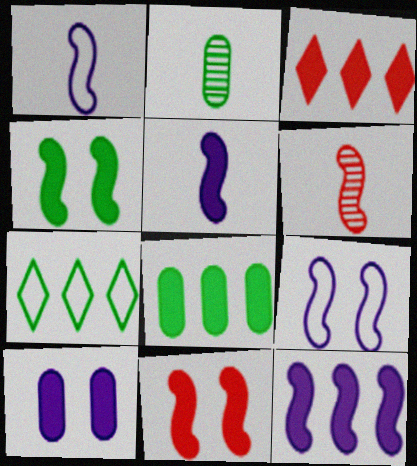[[2, 3, 9], 
[2, 4, 7], 
[3, 8, 12], 
[6, 7, 10]]